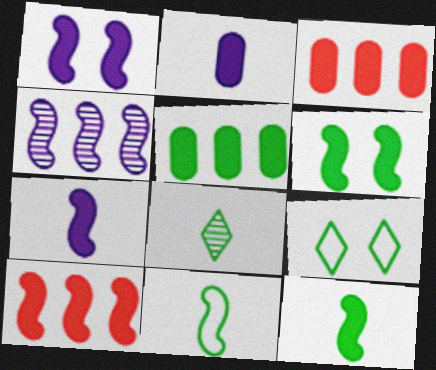[[1, 10, 12], 
[6, 7, 10]]